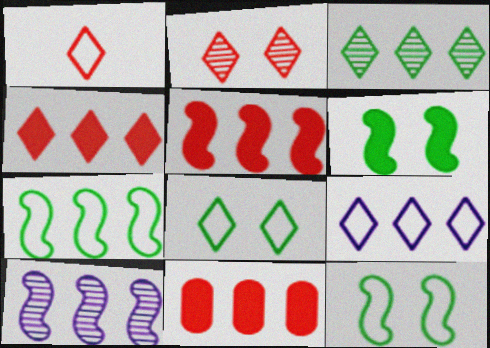[[1, 2, 4], 
[1, 8, 9], 
[3, 4, 9], 
[4, 5, 11], 
[5, 7, 10]]